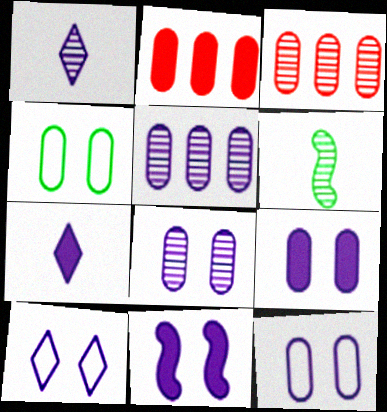[[2, 6, 10], 
[8, 9, 12], 
[8, 10, 11]]